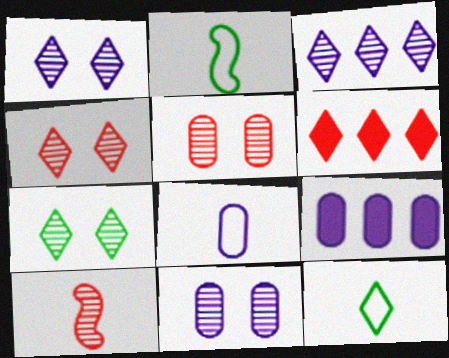[[1, 4, 7], 
[1, 6, 12], 
[2, 4, 9], 
[2, 6, 11], 
[8, 9, 11]]